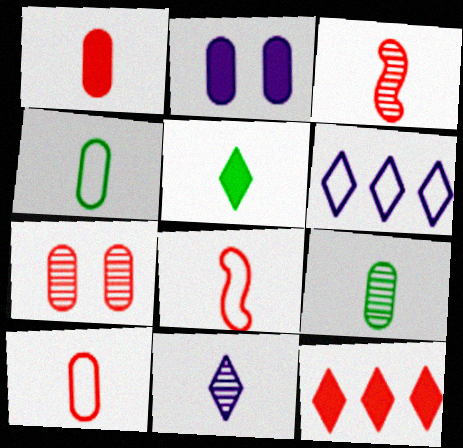[[3, 9, 11], 
[7, 8, 12]]